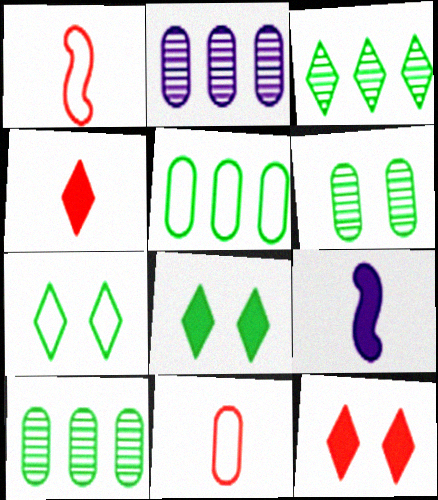[[1, 2, 8]]